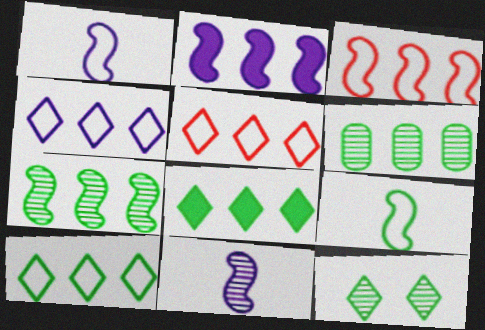[[2, 3, 7], 
[2, 5, 6], 
[4, 5, 10]]